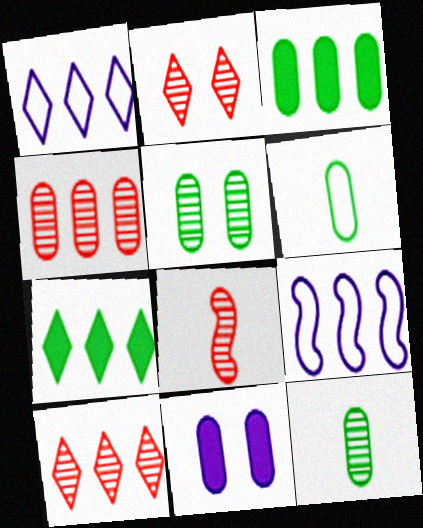[[1, 7, 10], 
[2, 4, 8], 
[3, 5, 6], 
[3, 9, 10], 
[4, 6, 11], 
[4, 7, 9]]